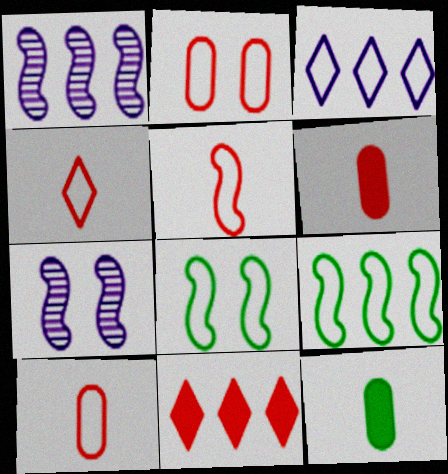[[3, 8, 10], 
[4, 5, 10]]